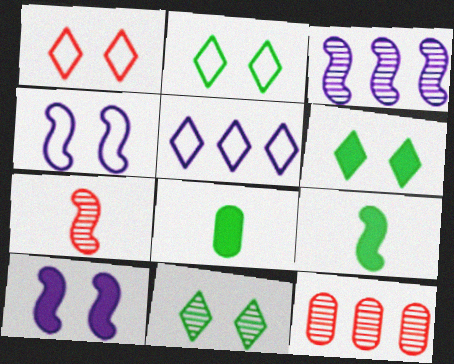[[1, 3, 8], 
[2, 6, 11]]